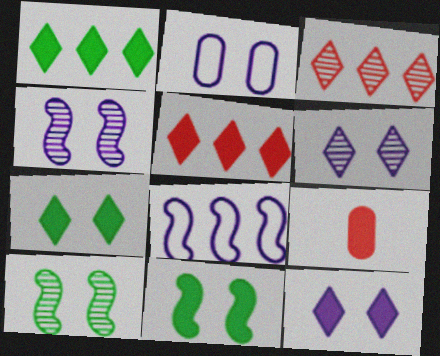[[2, 4, 12]]